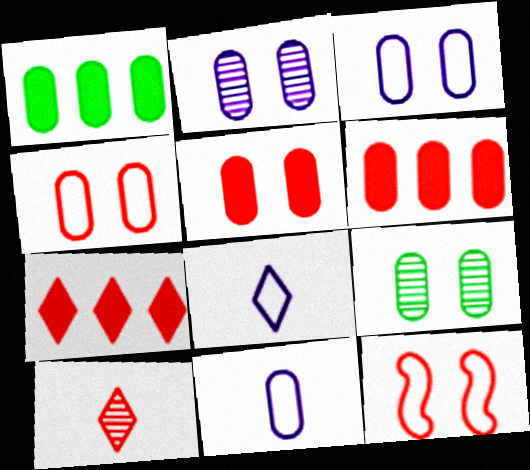[[3, 5, 9], 
[6, 9, 11], 
[6, 10, 12]]